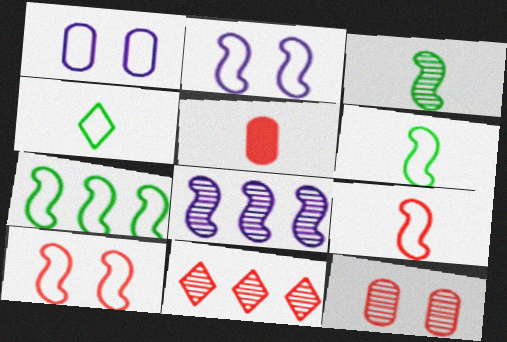[[2, 7, 9], 
[5, 10, 11]]